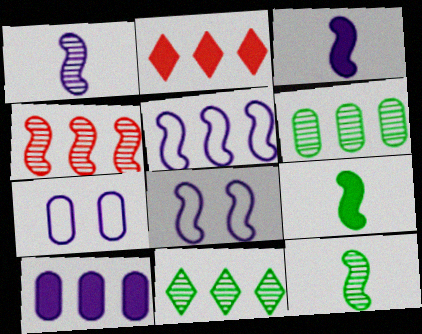[[2, 5, 6], 
[2, 7, 12], 
[4, 8, 9]]